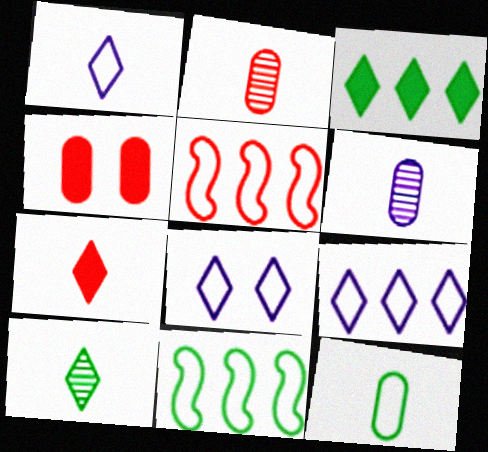[[1, 7, 10], 
[1, 8, 9], 
[5, 8, 12]]